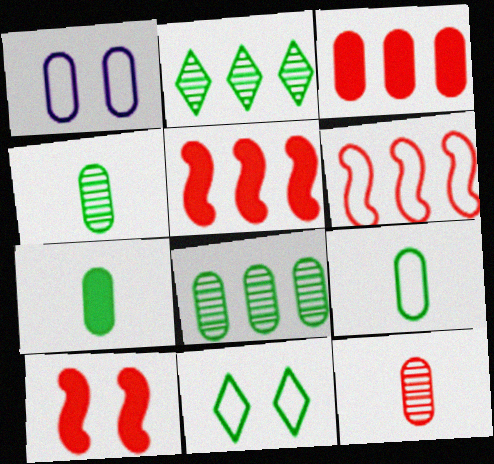[[1, 3, 4], 
[4, 7, 9]]